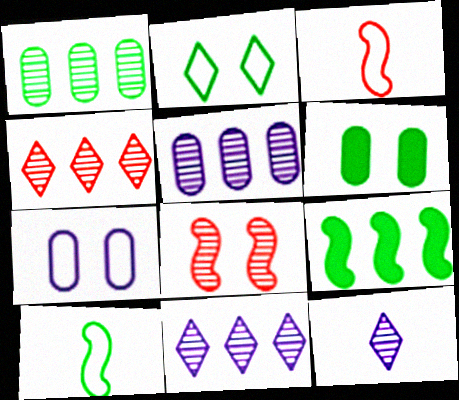[[1, 8, 12], 
[3, 6, 11]]